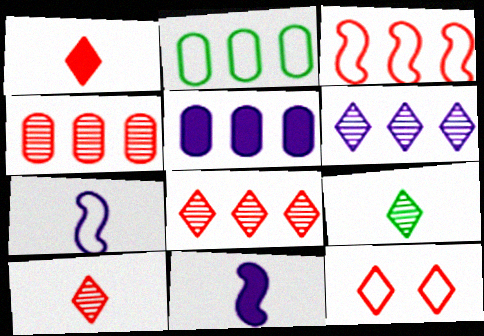[[1, 8, 12], 
[2, 4, 5], 
[2, 7, 12]]